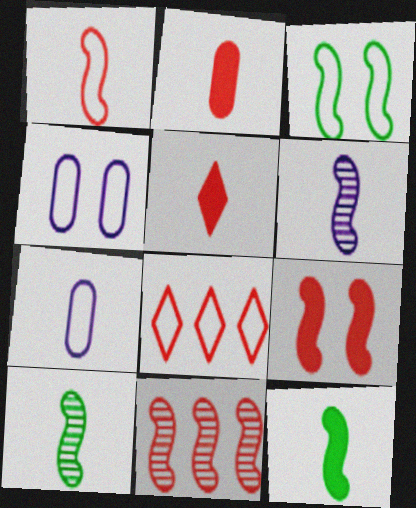[[1, 6, 12], 
[1, 9, 11], 
[3, 7, 8], 
[5, 7, 10]]